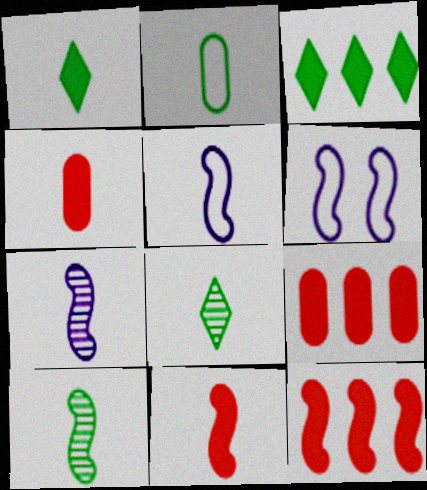[[1, 2, 10], 
[4, 5, 8], 
[5, 10, 11], 
[6, 8, 9], 
[6, 10, 12]]